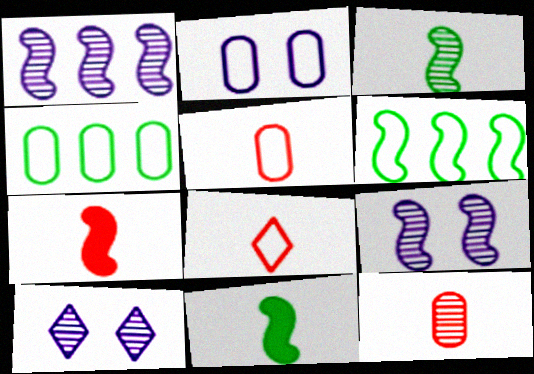[[2, 4, 5], 
[2, 6, 8], 
[4, 7, 10], 
[6, 7, 9], 
[7, 8, 12]]